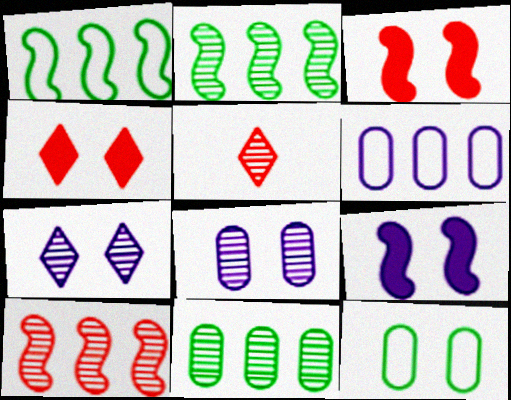[[2, 5, 8], 
[3, 7, 12]]